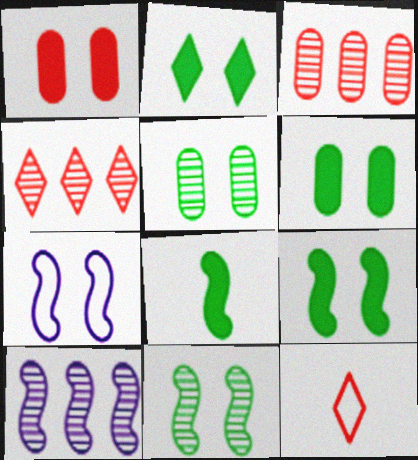[[2, 6, 9], 
[6, 10, 12]]